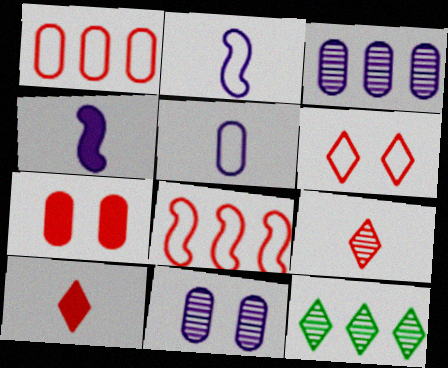[[2, 7, 12], 
[7, 8, 9]]